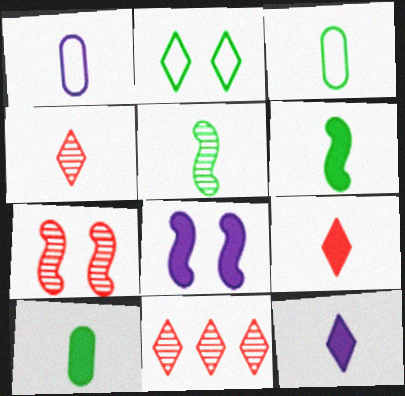[[1, 4, 6], 
[1, 5, 9], 
[2, 11, 12], 
[3, 8, 11]]